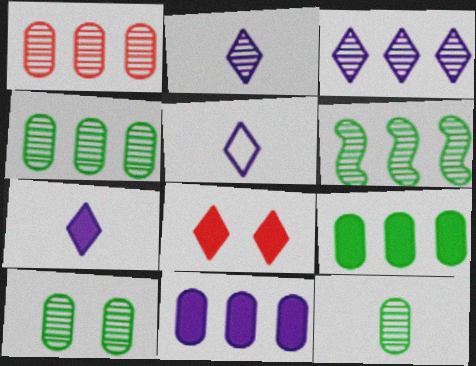[[1, 3, 6], 
[2, 5, 7], 
[4, 10, 12]]